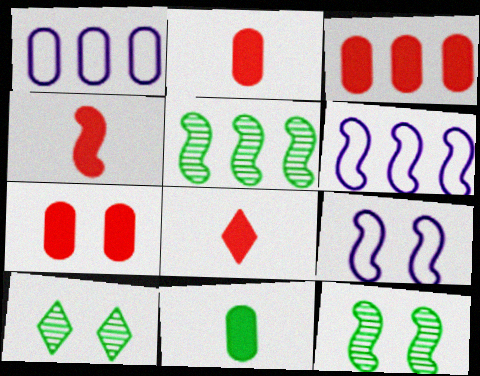[[1, 4, 10], 
[1, 8, 12], 
[2, 3, 7], 
[2, 4, 8], 
[2, 6, 10], 
[4, 5, 9], 
[4, 6, 12], 
[7, 9, 10]]